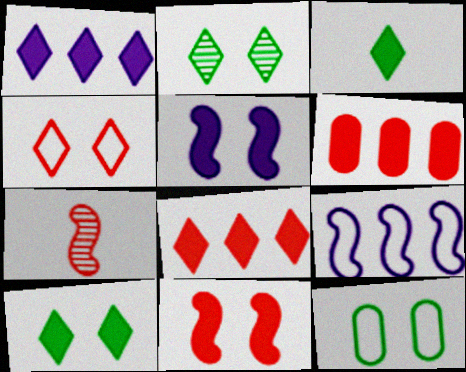[[1, 7, 12], 
[3, 5, 6], 
[4, 6, 7]]